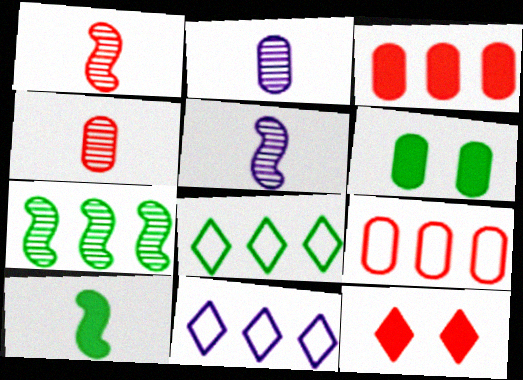[[1, 6, 11], 
[1, 9, 12], 
[2, 6, 9], 
[3, 7, 11]]